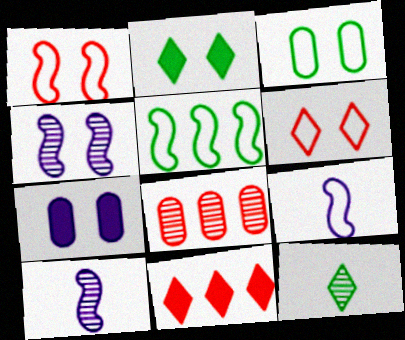[[1, 5, 9], 
[2, 8, 9], 
[3, 10, 11], 
[4, 8, 12]]